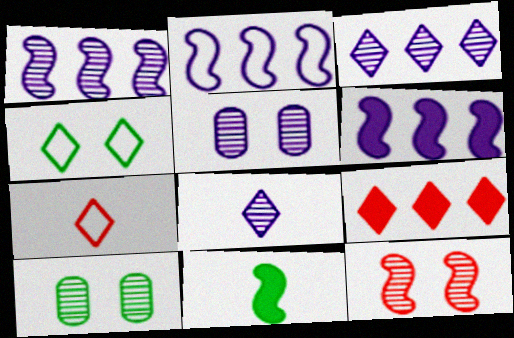[[1, 2, 6], 
[1, 5, 8], 
[2, 11, 12], 
[4, 8, 9], 
[6, 7, 10]]